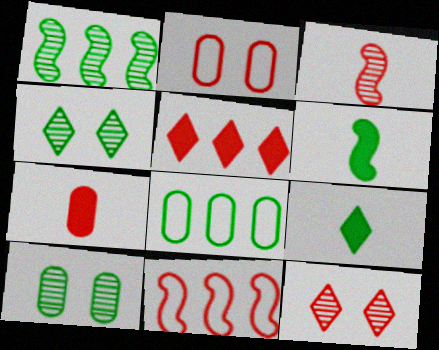[[2, 3, 5], 
[4, 6, 8], 
[7, 11, 12]]